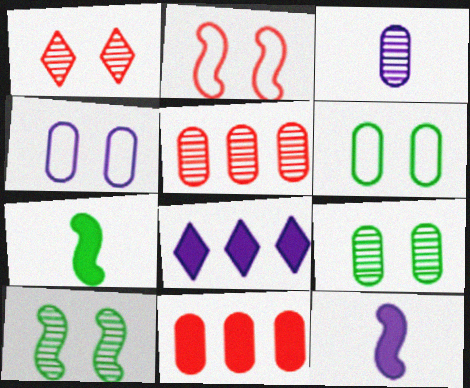[[3, 5, 9], 
[3, 6, 11]]